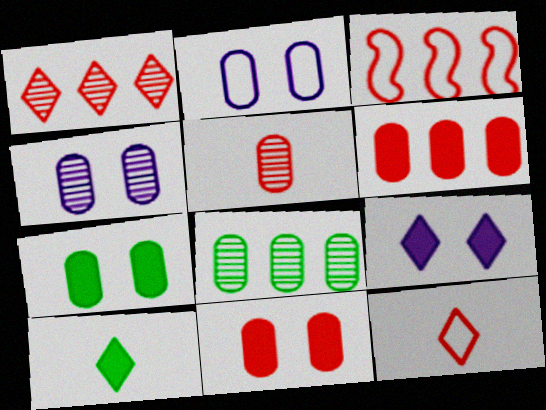[[1, 3, 6], 
[3, 4, 10], 
[4, 5, 8]]